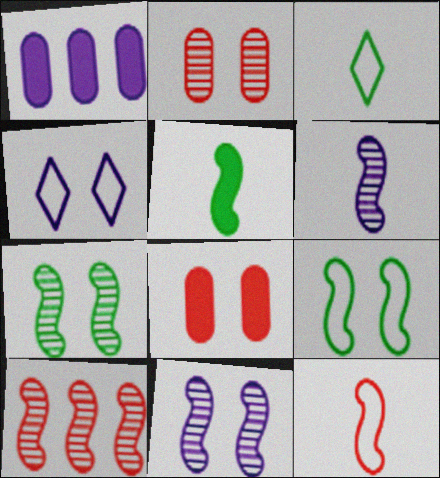[[1, 4, 6], 
[4, 7, 8], 
[5, 6, 12], 
[6, 7, 10]]